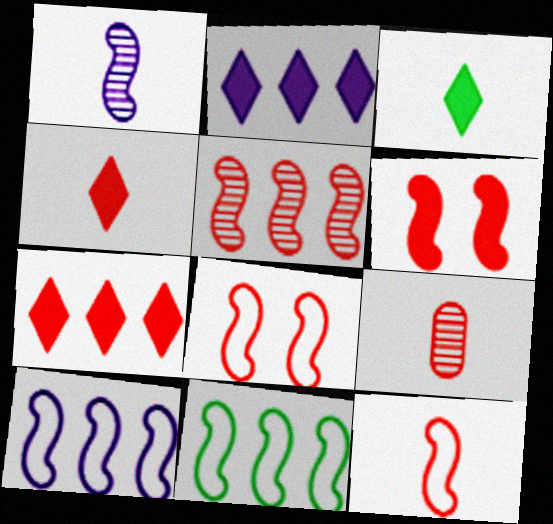[[1, 6, 11], 
[4, 9, 12], 
[5, 6, 12], 
[7, 8, 9]]